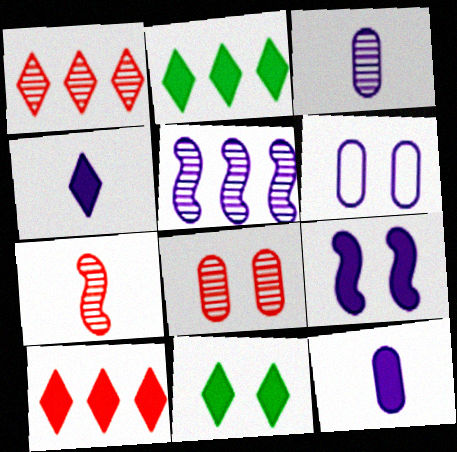[[1, 7, 8], 
[2, 6, 7], 
[4, 5, 6], 
[4, 10, 11]]